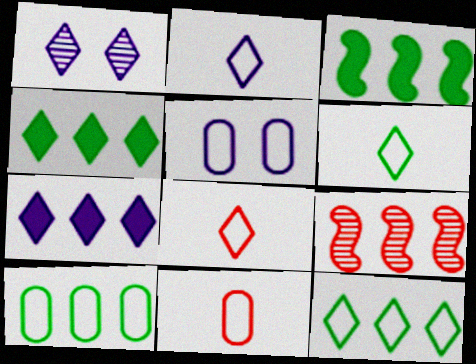[[1, 2, 7], 
[1, 3, 11], 
[1, 4, 8], 
[2, 6, 8], 
[5, 10, 11], 
[7, 9, 10]]